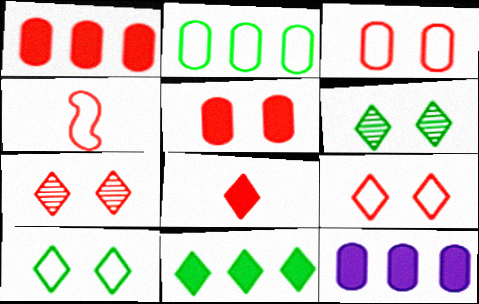[[1, 4, 7], 
[4, 6, 12]]